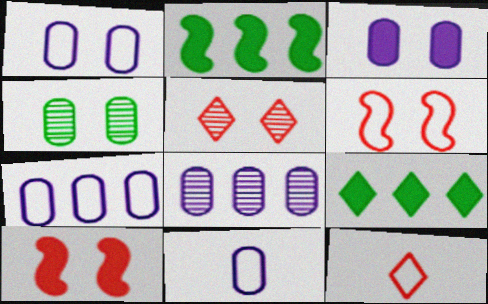[[1, 7, 11], 
[2, 5, 11], 
[3, 8, 11]]